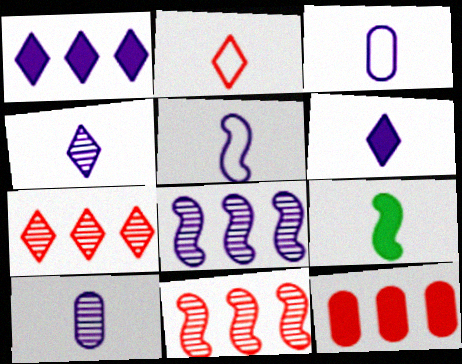[[2, 9, 10], 
[5, 6, 10]]